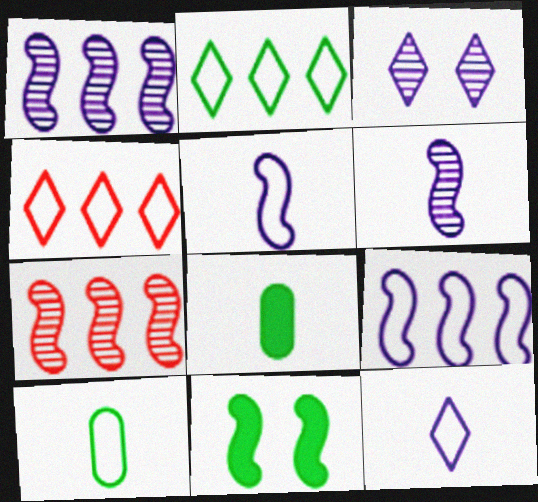[[5, 7, 11]]